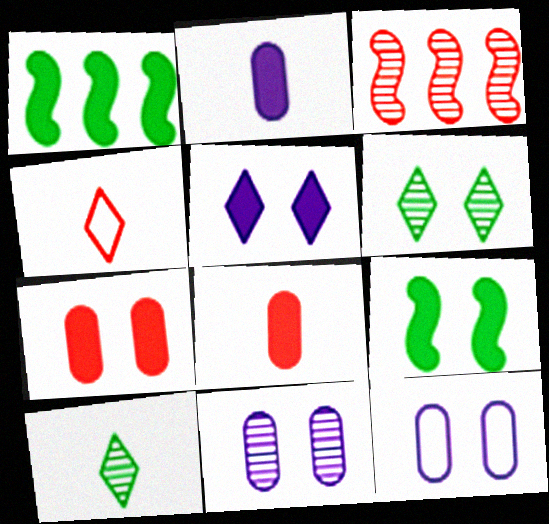[[1, 4, 11], 
[1, 5, 8], 
[3, 4, 7], 
[3, 10, 11], 
[5, 7, 9]]